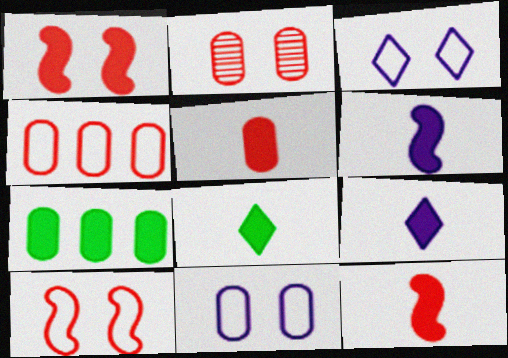[[1, 7, 9], 
[2, 4, 5], 
[5, 6, 8]]